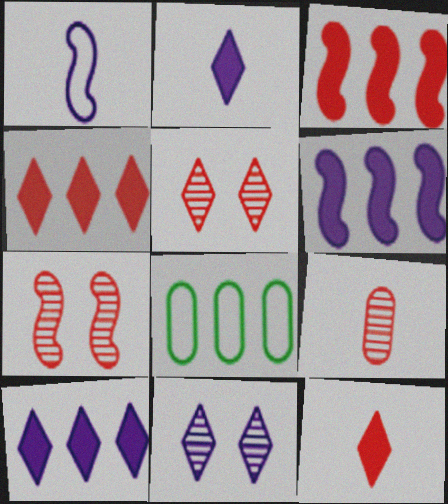[[2, 7, 8]]